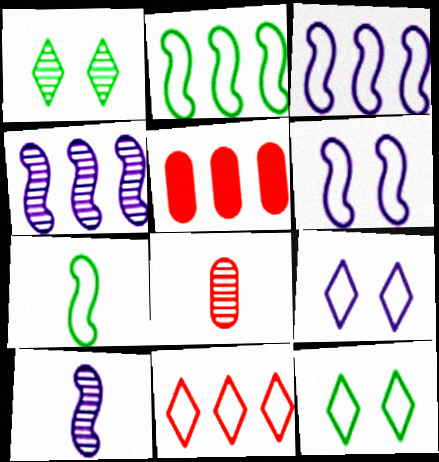[[1, 4, 8], 
[5, 10, 12]]